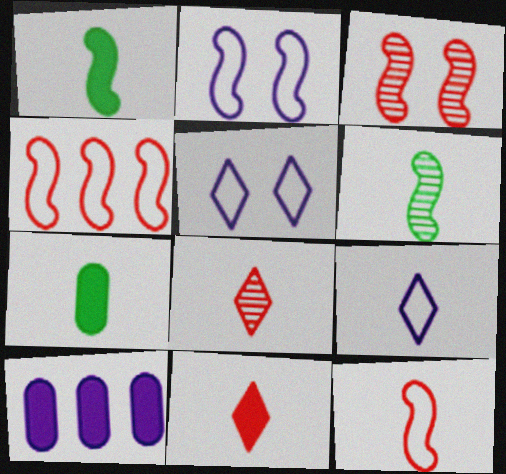[]